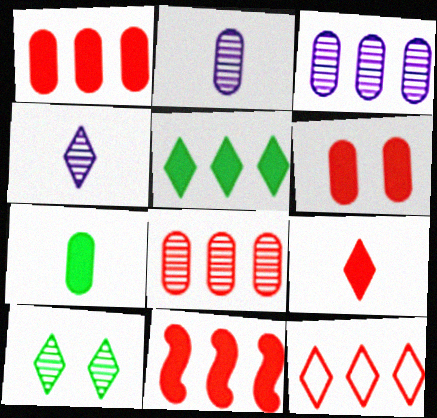[[6, 9, 11], 
[8, 11, 12]]